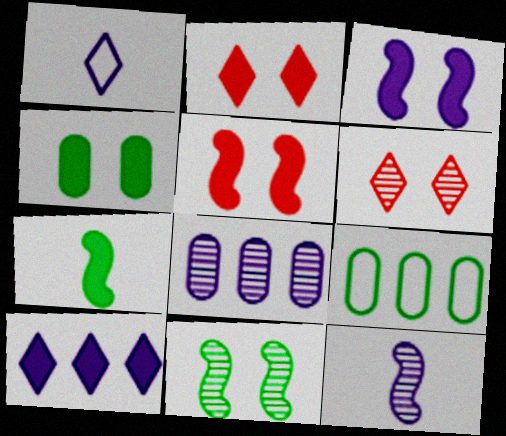[[1, 3, 8], 
[2, 3, 4], 
[2, 9, 12]]